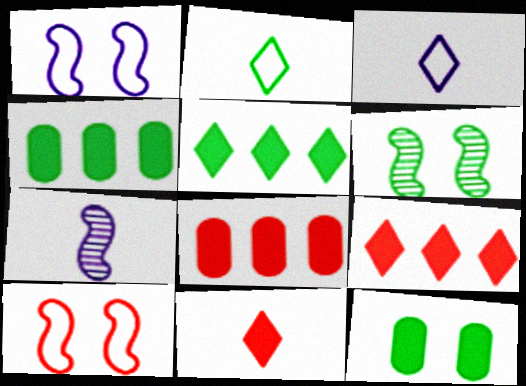[[2, 4, 6], 
[3, 6, 8]]